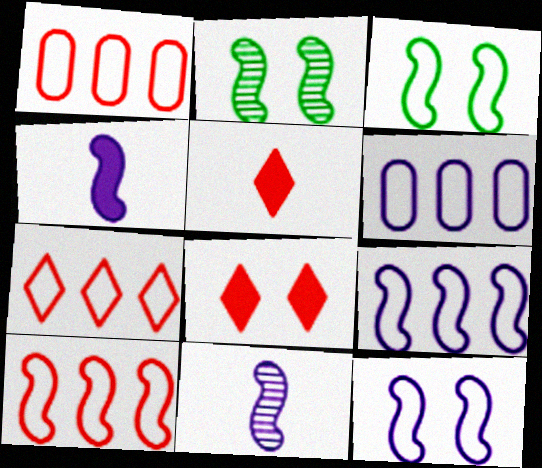[[1, 7, 10], 
[2, 4, 10], 
[2, 5, 6]]